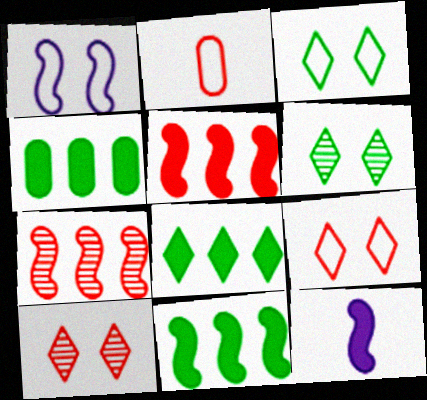[[2, 5, 10], 
[4, 8, 11]]